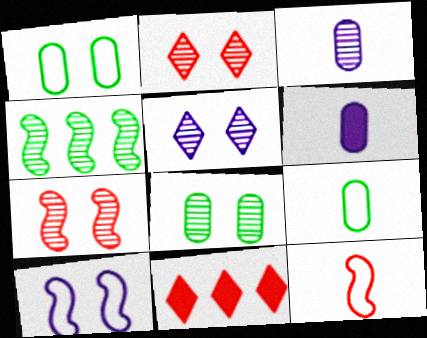[[2, 3, 4], 
[5, 7, 8]]